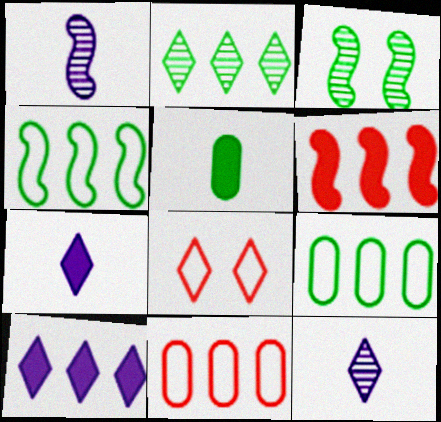[[2, 7, 8], 
[3, 7, 11]]